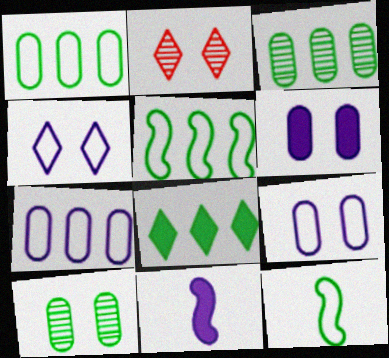[[1, 2, 11], 
[3, 5, 8], 
[8, 10, 12]]